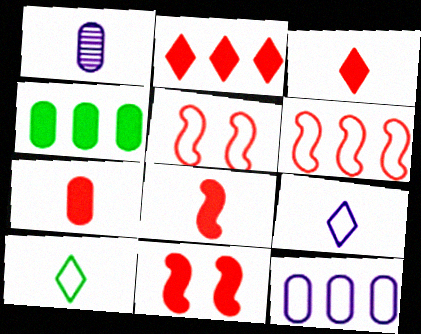[[1, 8, 10], 
[2, 7, 11], 
[3, 7, 8], 
[5, 10, 12]]